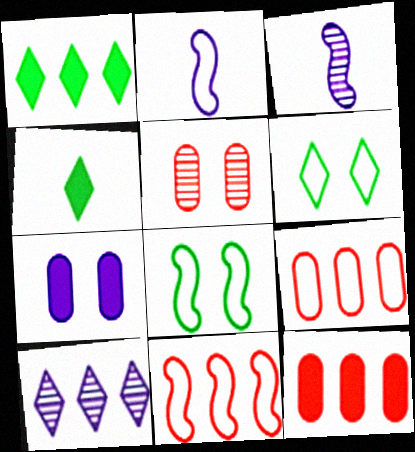[[1, 2, 5], 
[2, 6, 9], 
[2, 7, 10], 
[2, 8, 11], 
[3, 6, 12]]